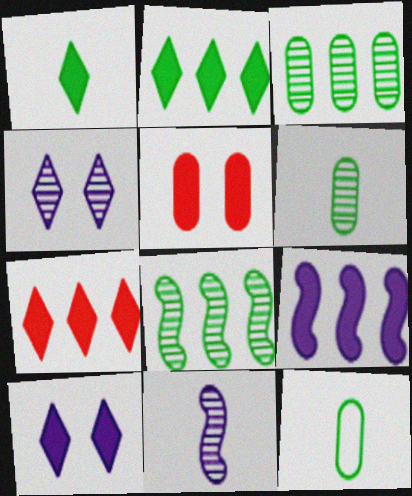[[1, 5, 9], 
[1, 7, 10]]